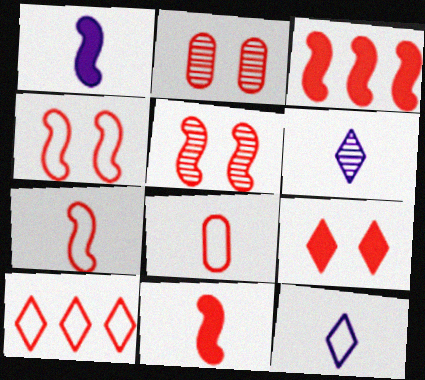[[2, 4, 9], 
[2, 10, 11], 
[3, 5, 7], 
[4, 8, 10]]